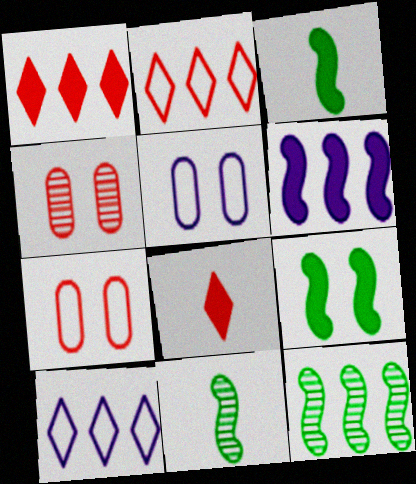[[1, 5, 11], 
[3, 4, 10], 
[5, 8, 12]]